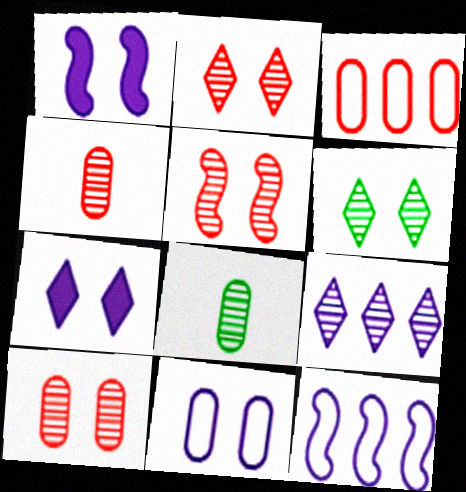[[2, 5, 10], 
[5, 8, 9]]